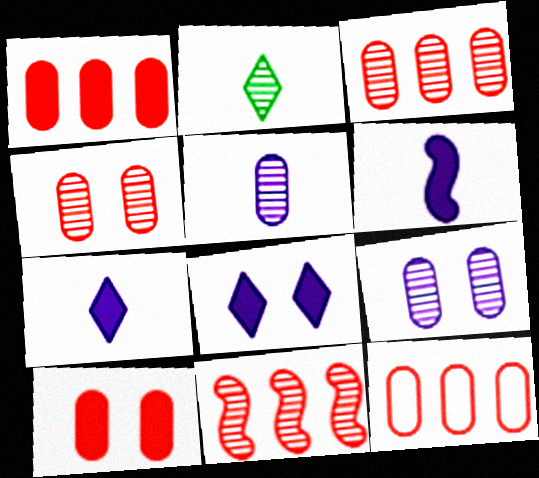[[1, 3, 12], 
[2, 9, 11]]